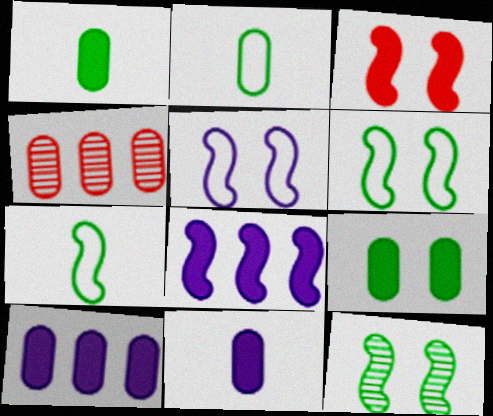[[3, 5, 12]]